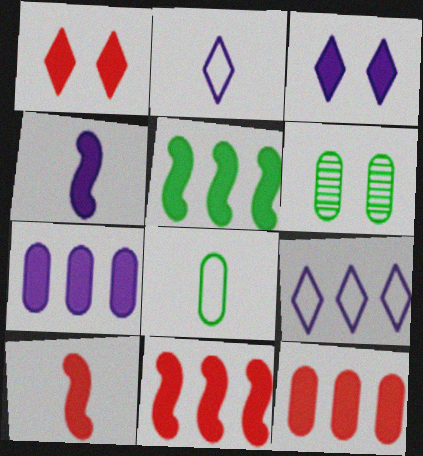[[1, 10, 12], 
[2, 6, 11], 
[3, 4, 7], 
[6, 9, 10]]